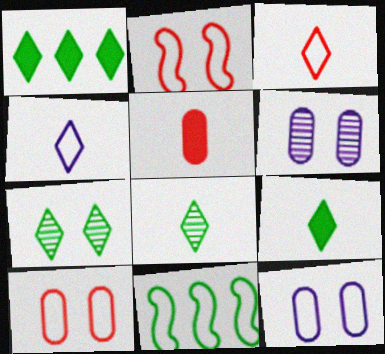[[3, 11, 12], 
[4, 10, 11]]